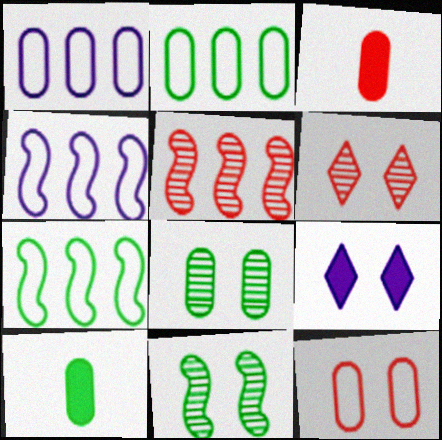[[1, 3, 8], 
[2, 8, 10], 
[4, 6, 10], 
[9, 11, 12]]